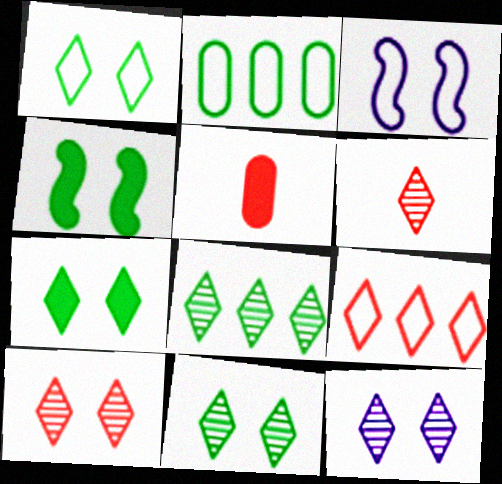[[1, 7, 11], 
[3, 5, 8], 
[6, 8, 12], 
[10, 11, 12]]